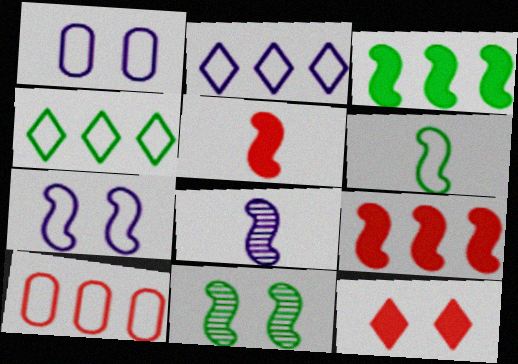[[1, 11, 12], 
[3, 6, 11], 
[5, 6, 8]]